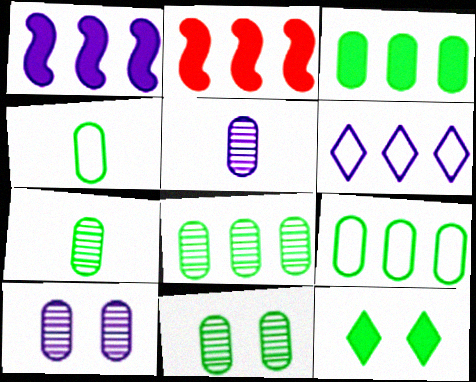[[2, 6, 8], 
[3, 4, 11], 
[3, 8, 9], 
[7, 8, 11]]